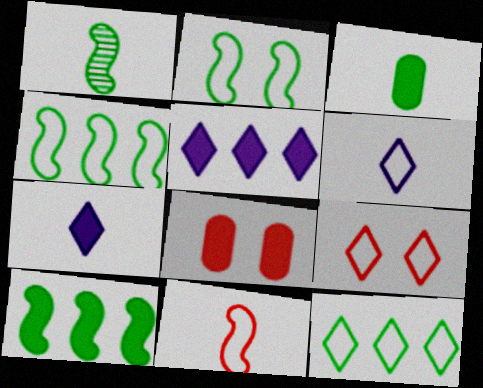[[1, 2, 10], 
[6, 9, 12], 
[7, 8, 10]]